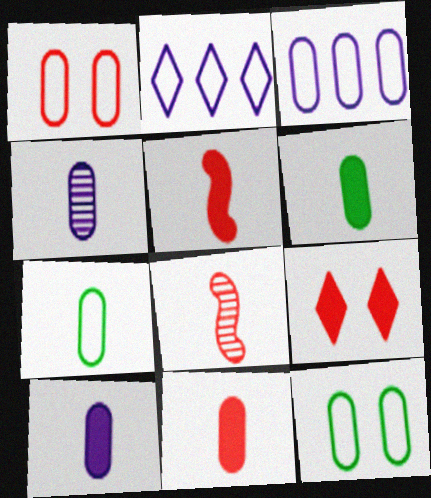[[1, 3, 7], 
[4, 7, 11], 
[6, 10, 11]]